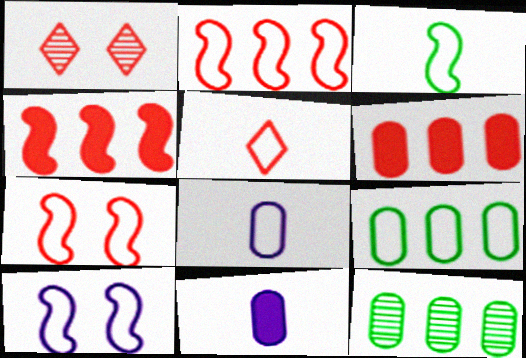[[2, 3, 10], 
[3, 5, 8], 
[5, 9, 10]]